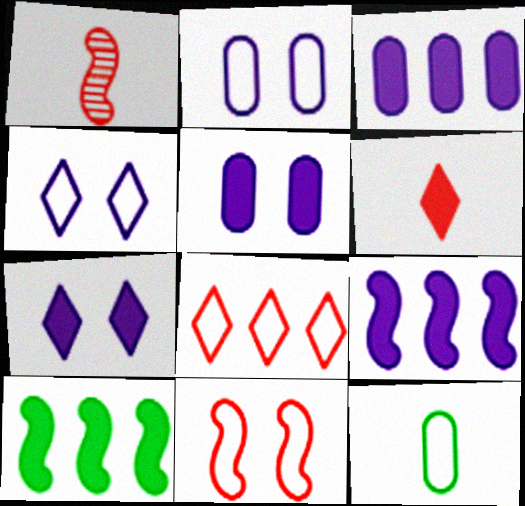[[5, 6, 10]]